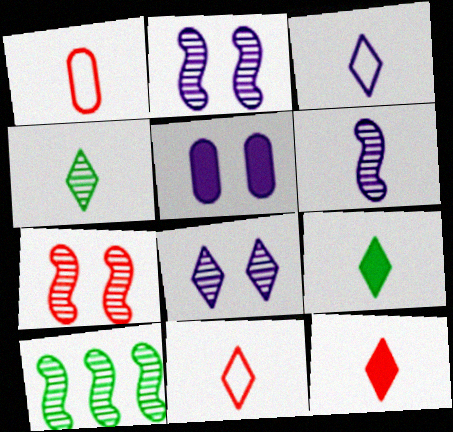[[1, 6, 9], 
[3, 4, 12], 
[5, 10, 11], 
[6, 7, 10]]